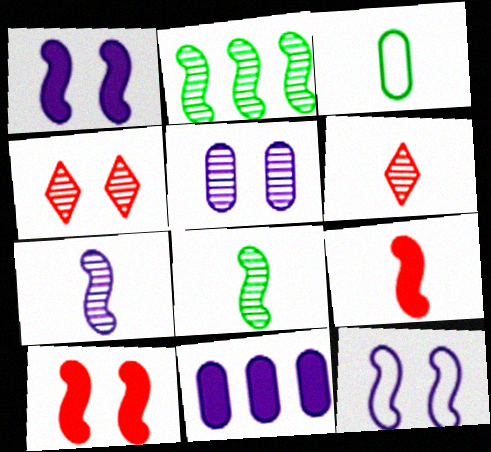[[2, 5, 6], 
[2, 9, 12]]